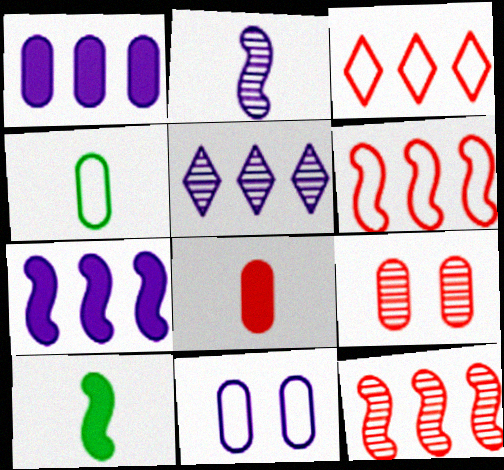[[1, 4, 9]]